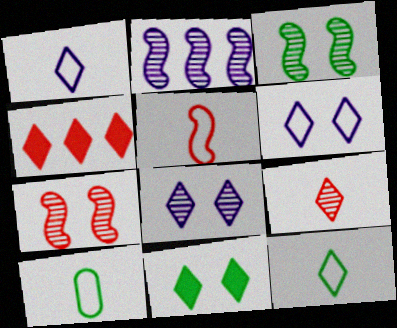[[1, 5, 10], 
[4, 8, 12]]